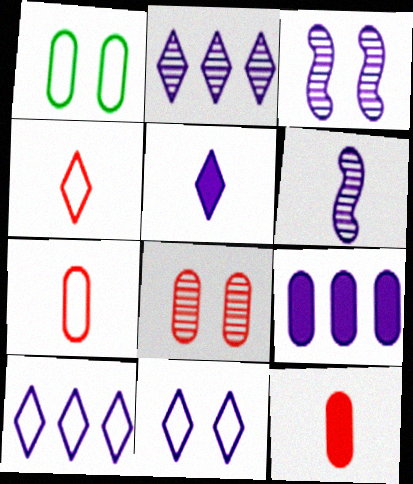[[2, 5, 11], 
[6, 9, 11]]